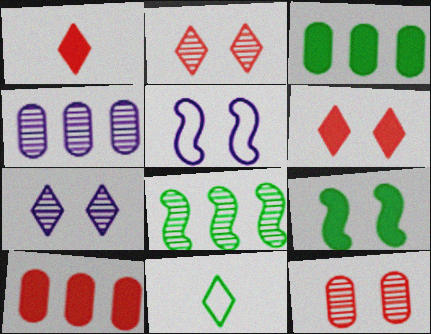[]